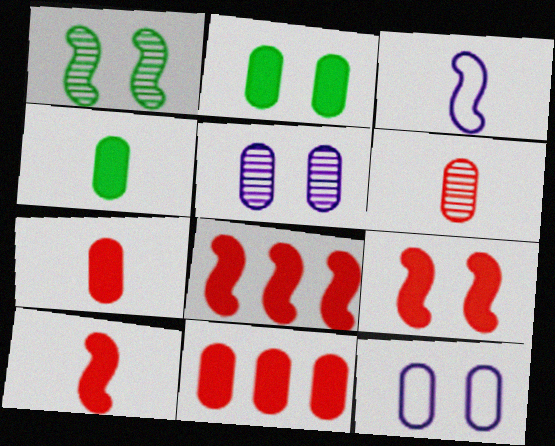[[1, 3, 8], 
[8, 9, 10]]